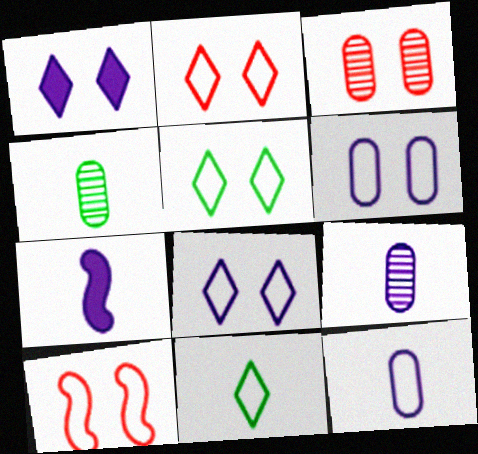[[2, 5, 8], 
[5, 6, 10]]